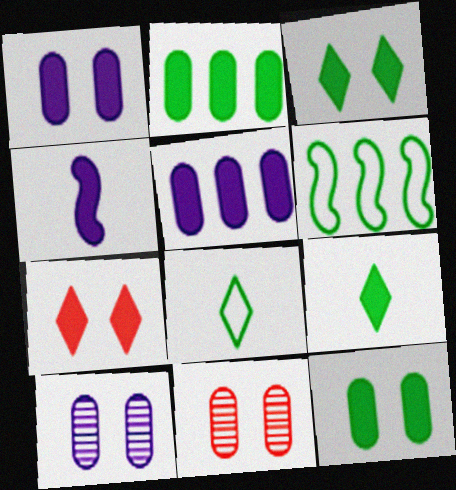[[2, 4, 7]]